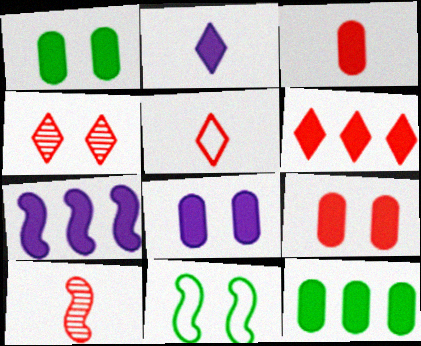[[1, 8, 9], 
[2, 7, 8], 
[3, 5, 10], 
[3, 8, 12], 
[4, 5, 6], 
[4, 8, 11], 
[6, 7, 12], 
[7, 10, 11]]